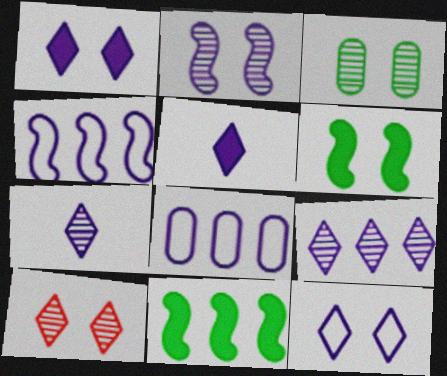[[2, 3, 10], 
[2, 5, 8], 
[5, 9, 12]]